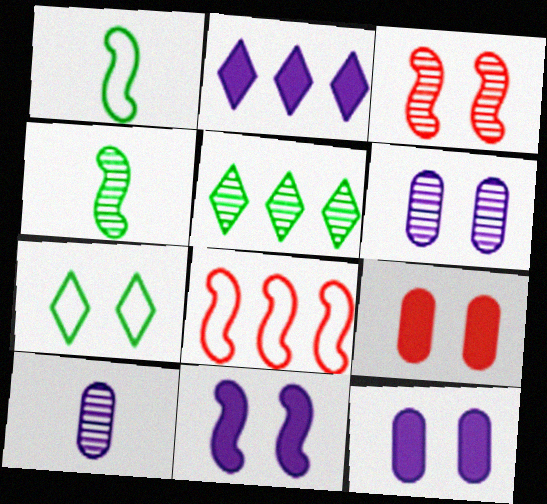[[3, 5, 10], 
[3, 7, 12], 
[4, 8, 11]]